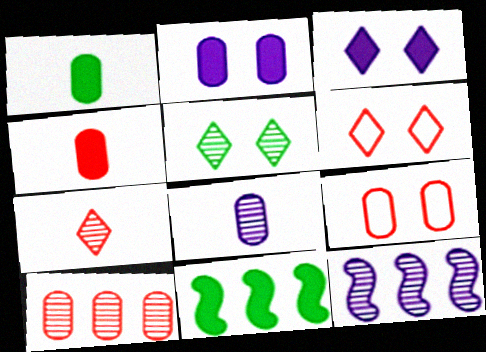[[1, 6, 12], 
[3, 4, 11], 
[3, 5, 6], 
[4, 9, 10], 
[6, 8, 11]]